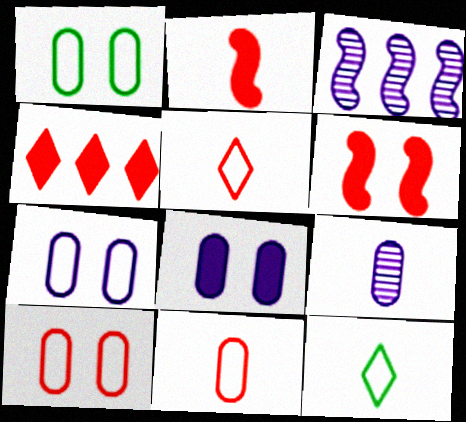[[1, 7, 10], 
[2, 9, 12]]